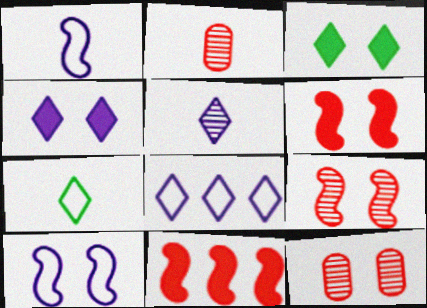[[3, 10, 12], 
[4, 5, 8]]